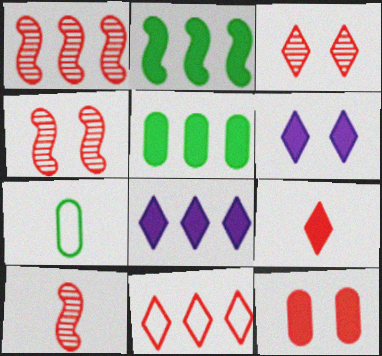[[1, 4, 10], 
[1, 6, 7], 
[3, 9, 11], 
[4, 7, 8], 
[10, 11, 12]]